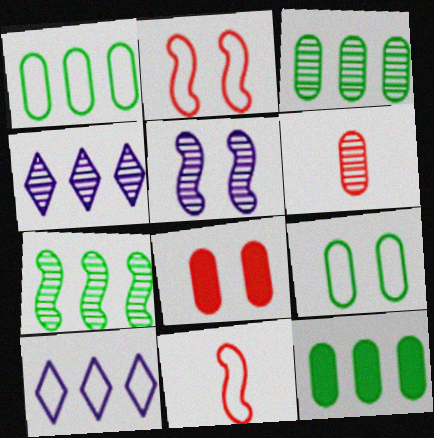[[1, 3, 12], 
[9, 10, 11]]